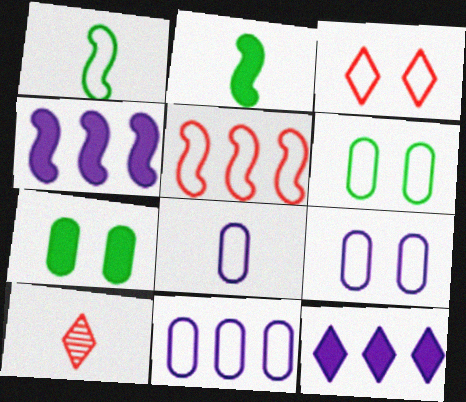[[1, 3, 11], 
[2, 8, 10], 
[4, 6, 10], 
[8, 9, 11]]